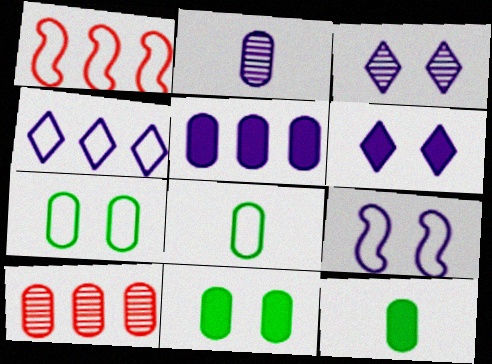[[1, 3, 12]]